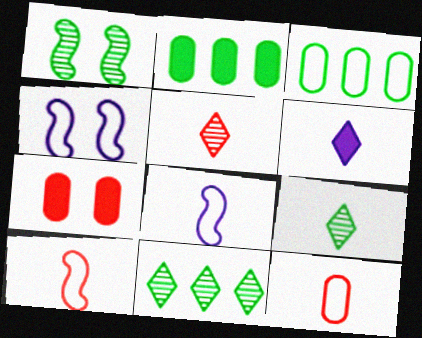[[2, 4, 5], 
[7, 8, 11]]